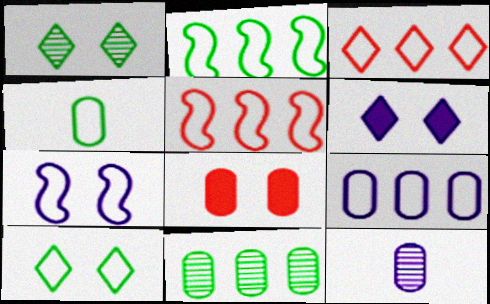[[1, 7, 8], 
[2, 3, 9], 
[2, 4, 10], 
[3, 4, 7]]